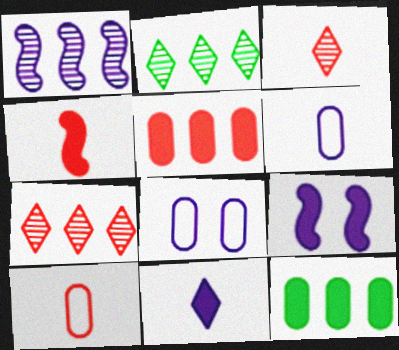[[1, 8, 11], 
[2, 4, 8], 
[2, 9, 10], 
[3, 4, 10]]